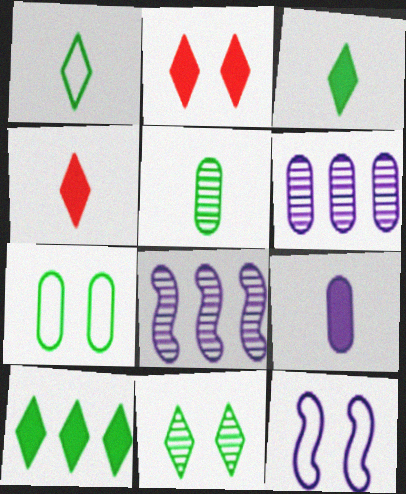[[1, 10, 11], 
[4, 7, 8]]